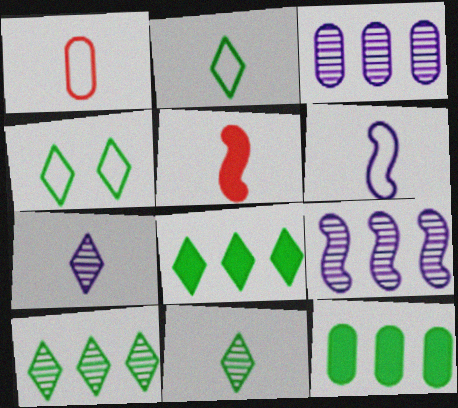[[1, 2, 6], 
[3, 4, 5], 
[4, 8, 11]]